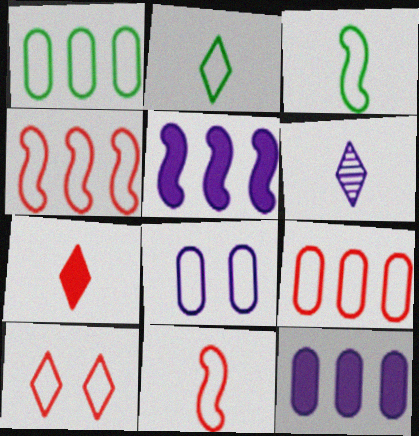[[2, 4, 8], 
[2, 6, 7], 
[5, 6, 8], 
[9, 10, 11]]